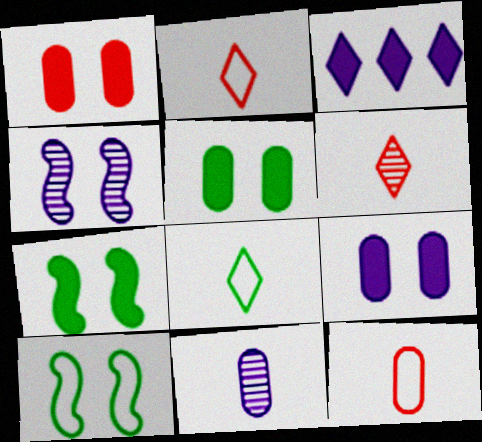[[1, 5, 9]]